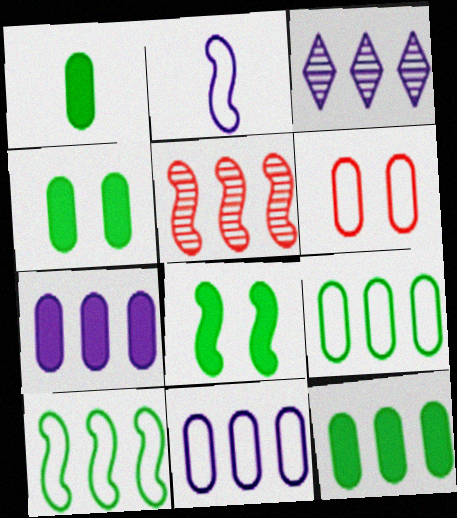[[1, 4, 12], 
[2, 5, 8]]